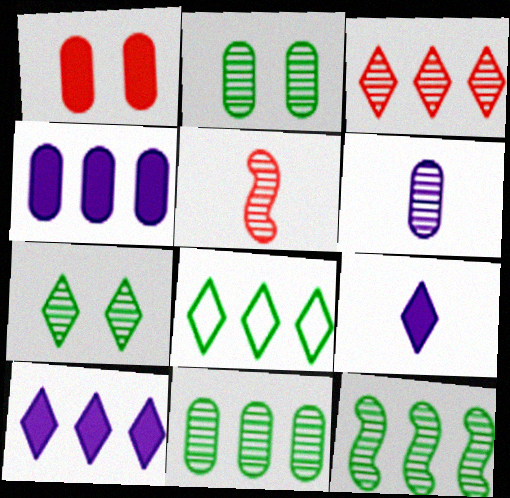[[3, 8, 10]]